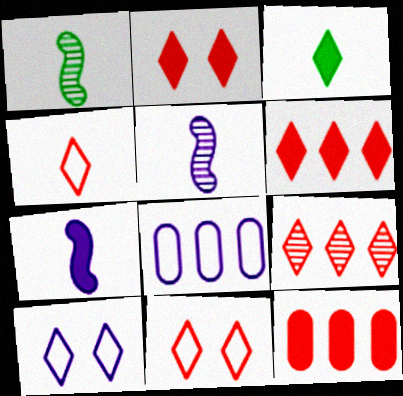[[1, 2, 8], 
[1, 10, 12], 
[2, 4, 9], 
[3, 9, 10]]